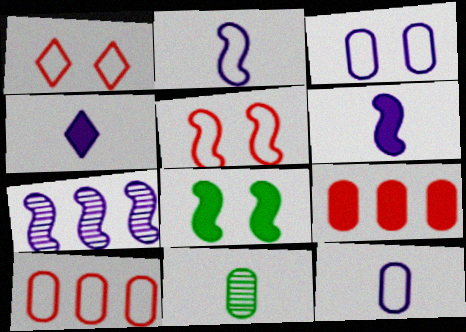[[3, 4, 7], 
[3, 9, 11], 
[4, 8, 9]]